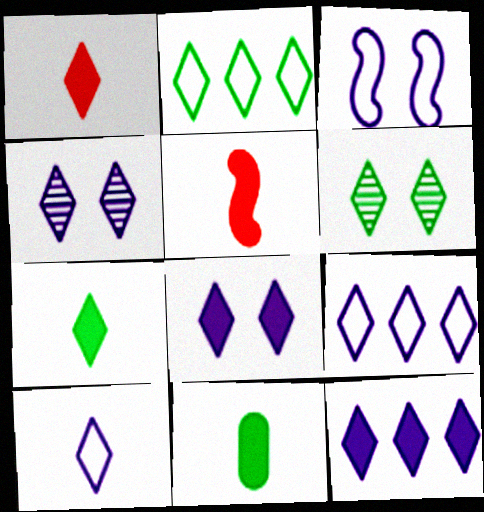[[1, 2, 4], 
[1, 6, 9], 
[2, 6, 7], 
[4, 10, 12]]